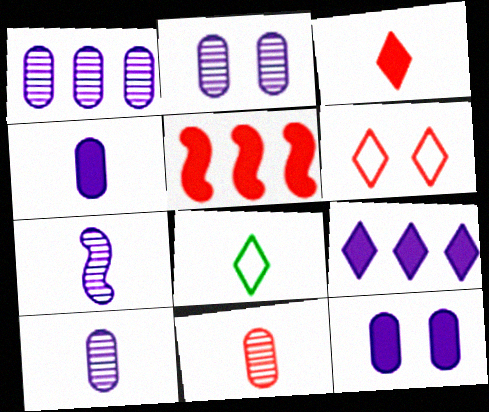[[1, 2, 10], 
[2, 5, 8], 
[5, 6, 11]]